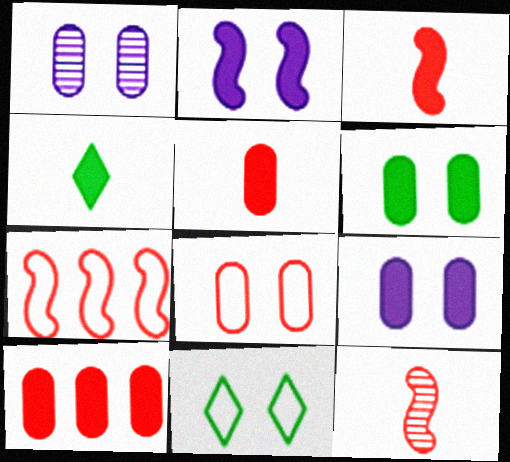[[1, 4, 7], 
[1, 6, 8], 
[2, 4, 10]]